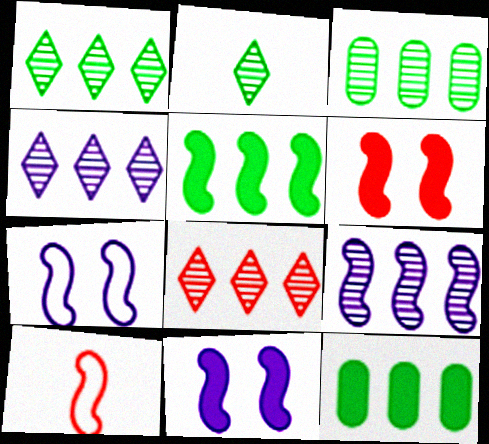[[1, 4, 8], 
[3, 8, 9]]